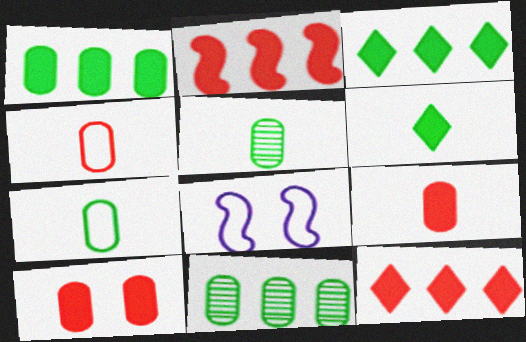[[5, 8, 12]]